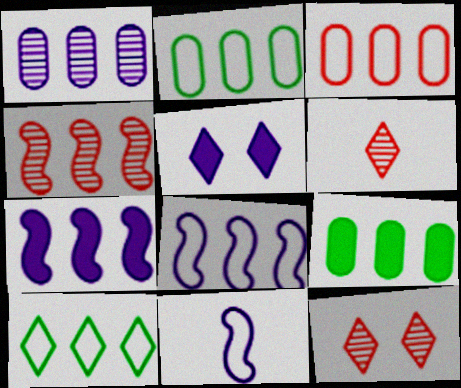[[1, 3, 9], 
[1, 5, 11], 
[3, 8, 10], 
[5, 6, 10], 
[9, 11, 12]]